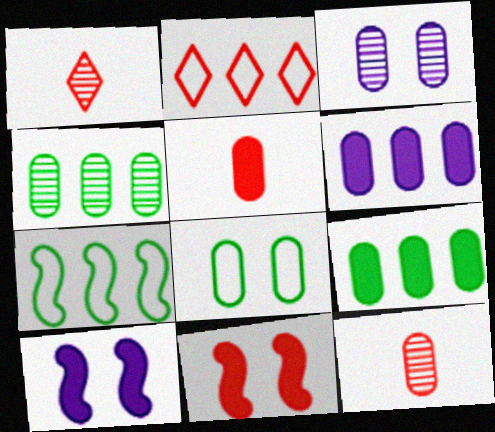[[2, 11, 12], 
[3, 4, 12], 
[6, 8, 12]]